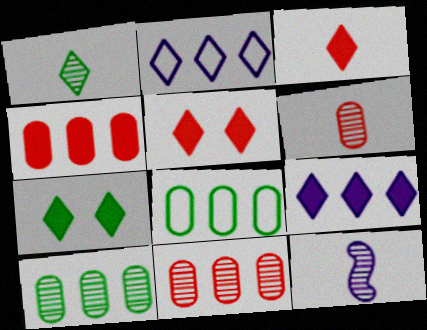[[1, 2, 5], 
[1, 6, 12], 
[3, 7, 9], 
[5, 8, 12]]